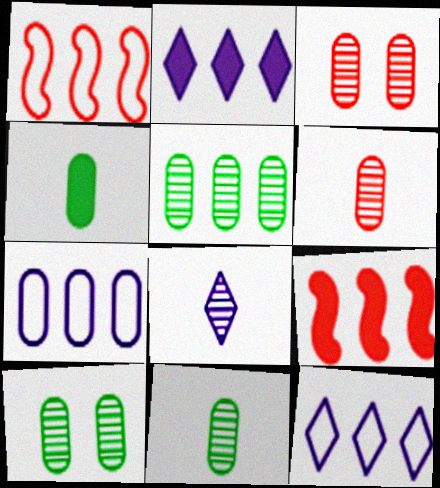[[1, 2, 5], 
[3, 4, 7], 
[5, 9, 12], 
[5, 10, 11]]